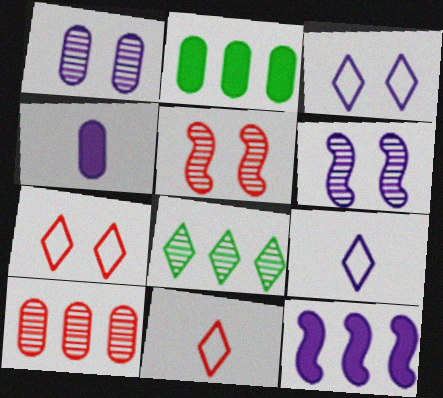[[1, 9, 12], 
[2, 5, 9], 
[2, 6, 11]]